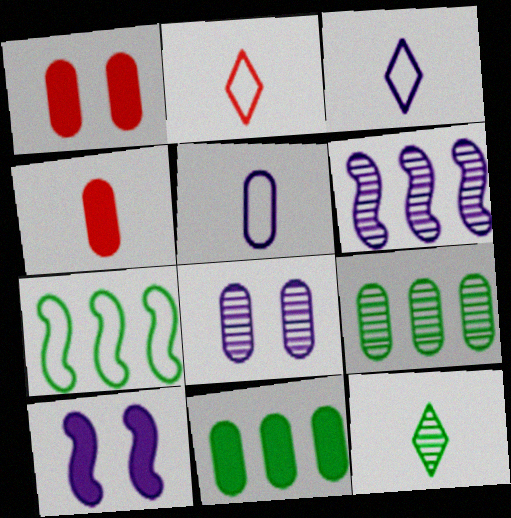[[1, 5, 9], 
[2, 9, 10]]